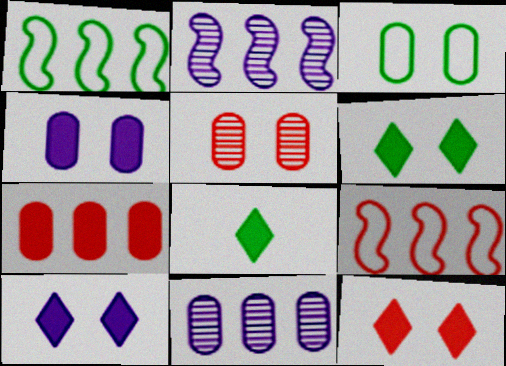[[3, 4, 5], 
[6, 10, 12]]